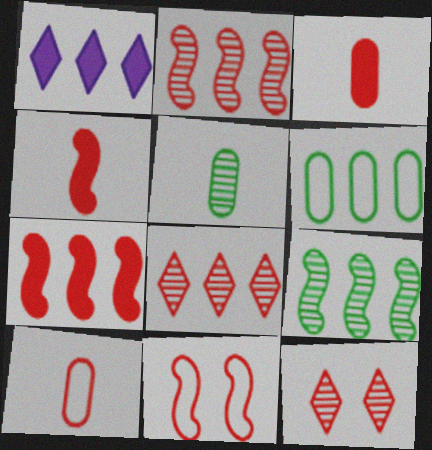[[1, 2, 6], 
[1, 5, 11], 
[2, 4, 11], 
[3, 8, 11], 
[7, 10, 12]]